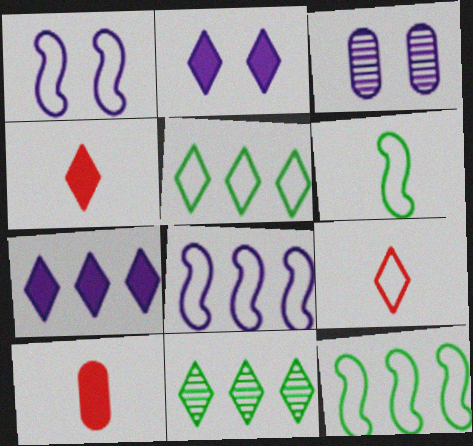[[1, 2, 3], 
[1, 10, 11], 
[2, 9, 11], 
[3, 4, 12]]